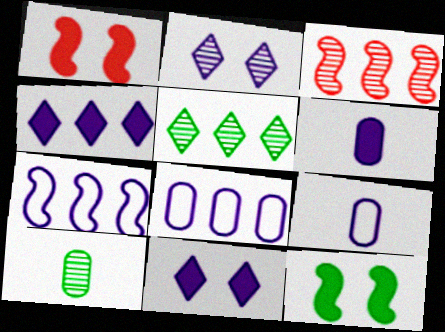[[1, 5, 9], 
[2, 3, 10], 
[2, 6, 7]]